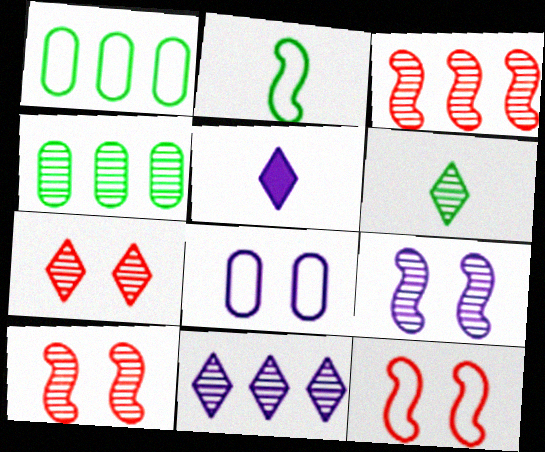[[1, 5, 10], 
[3, 4, 11], 
[4, 5, 12], 
[6, 7, 11]]